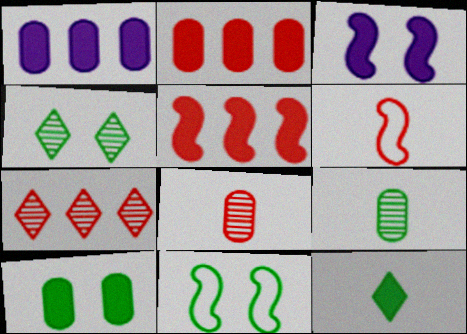[[1, 4, 6], 
[2, 3, 12], 
[4, 10, 11]]